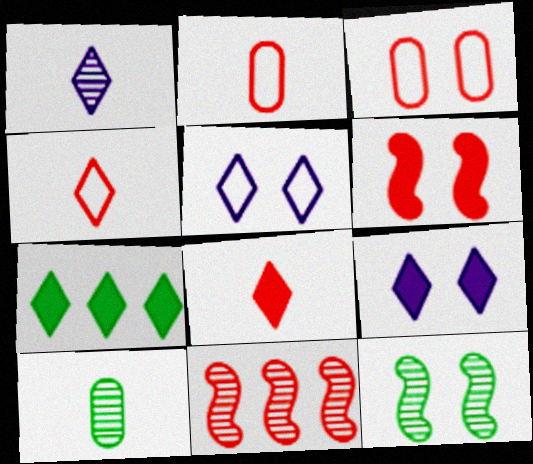[[3, 8, 11], 
[3, 9, 12], 
[7, 8, 9]]